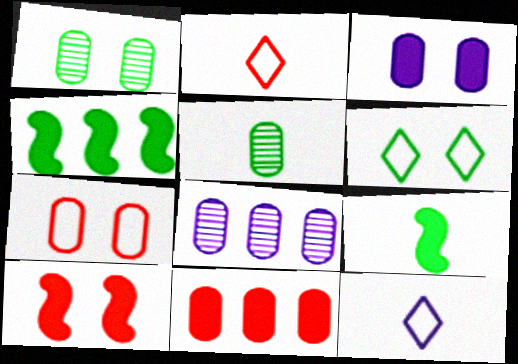[[1, 3, 7], 
[4, 5, 6]]